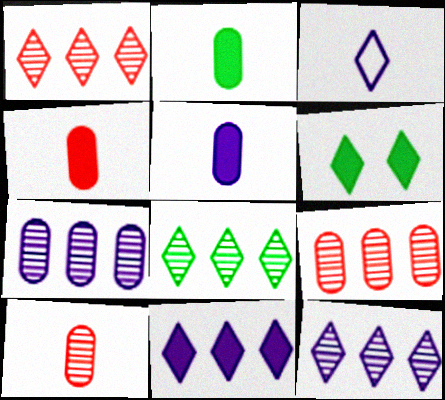[[1, 3, 6], 
[1, 8, 12], 
[2, 4, 5]]